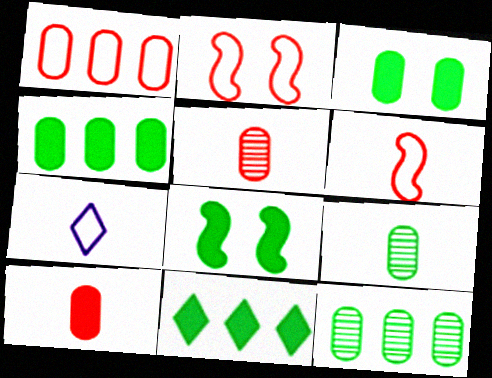[]